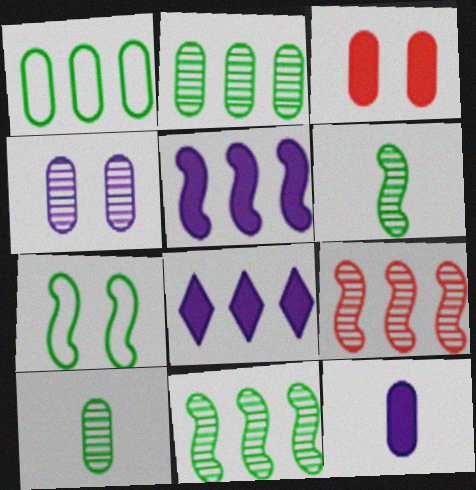[[1, 8, 9]]